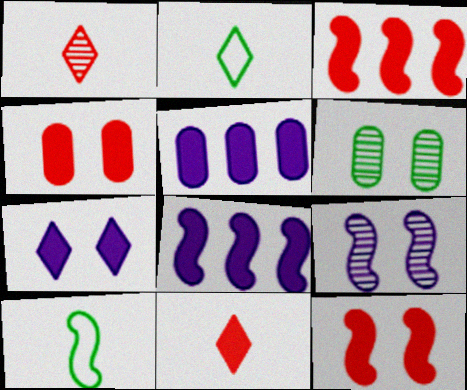[[3, 4, 11], 
[3, 9, 10]]